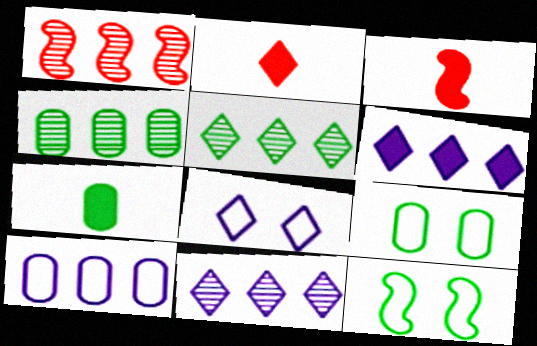[[1, 4, 11], 
[1, 7, 8], 
[2, 5, 8], 
[3, 4, 8], 
[3, 9, 11], 
[4, 7, 9], 
[5, 7, 12]]